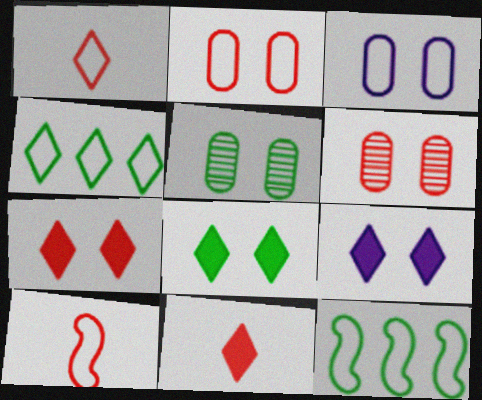[[1, 3, 12], 
[3, 4, 10], 
[7, 8, 9]]